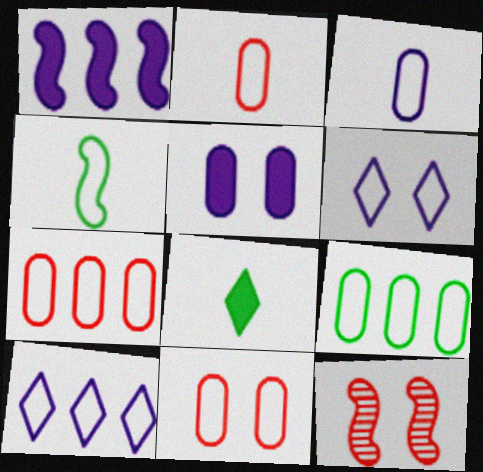[[1, 4, 12], 
[2, 7, 11], 
[3, 9, 11], 
[4, 6, 7], 
[4, 10, 11]]